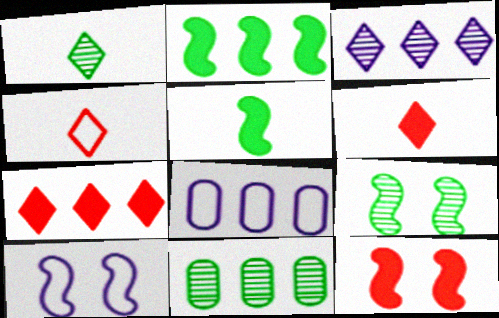[[1, 8, 12], 
[1, 9, 11], 
[6, 8, 9], 
[6, 10, 11], 
[9, 10, 12]]